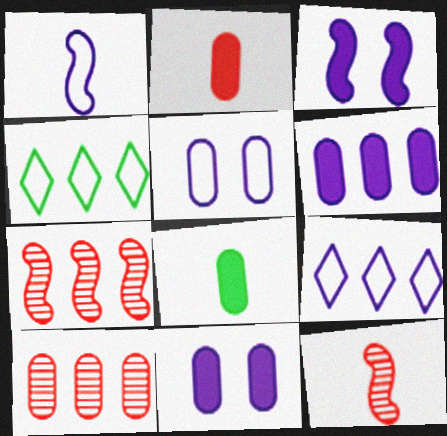[[1, 5, 9], 
[4, 6, 7], 
[4, 11, 12], 
[5, 8, 10]]